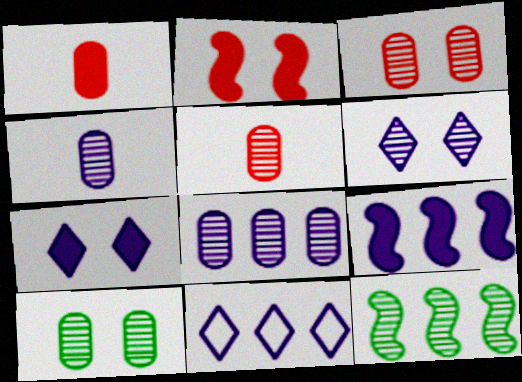[[5, 6, 12], 
[5, 8, 10], 
[8, 9, 11]]